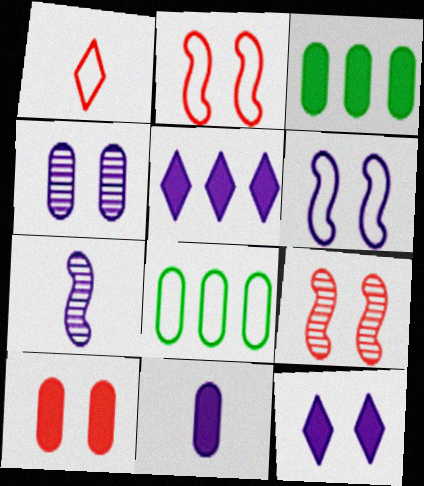[[1, 6, 8], 
[3, 10, 11], 
[4, 6, 12]]